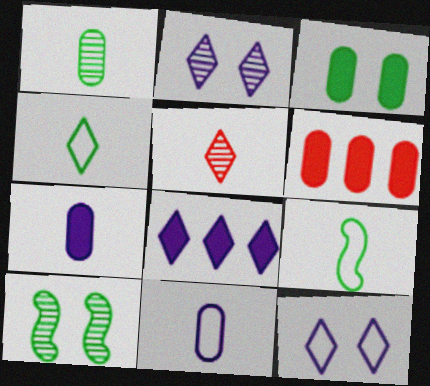[[2, 6, 9], 
[3, 6, 7], 
[5, 7, 9]]